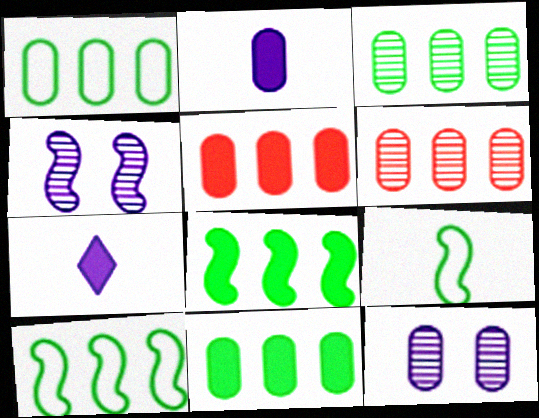[[1, 3, 11]]